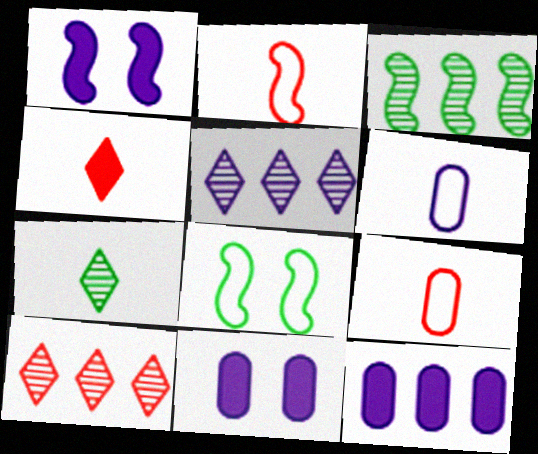[[1, 2, 3], 
[1, 5, 6]]